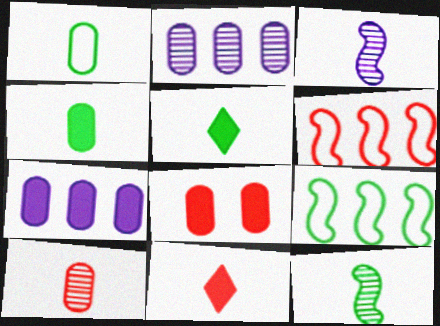[[1, 2, 8], 
[1, 3, 11], 
[1, 5, 12], 
[4, 7, 8]]